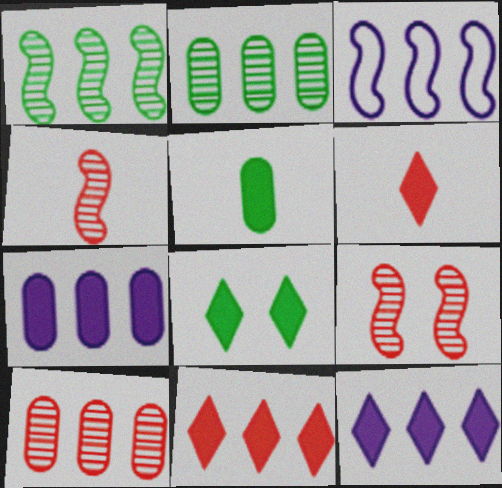[[2, 3, 11], 
[6, 8, 12]]